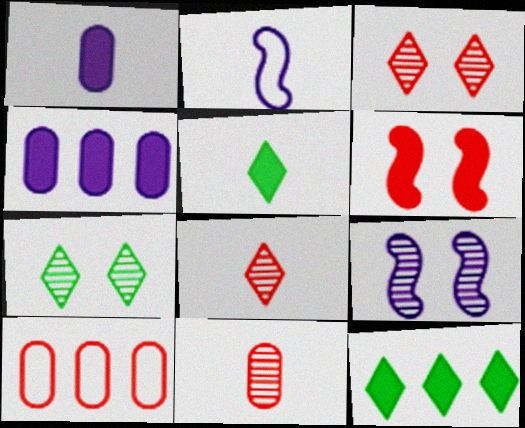[[1, 6, 12], 
[2, 5, 11], 
[4, 5, 6], 
[5, 9, 10], 
[6, 8, 10]]